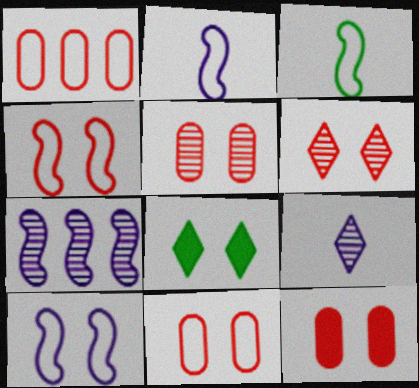[[4, 6, 12], 
[5, 8, 10], 
[5, 11, 12]]